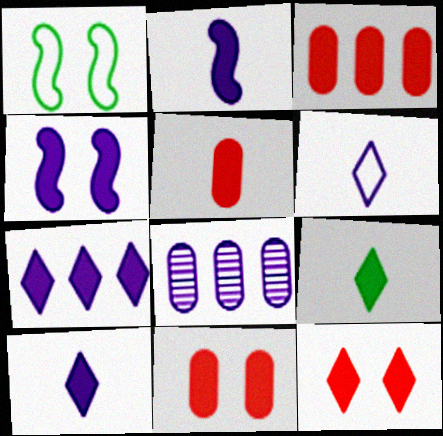[[2, 5, 9], 
[3, 4, 9], 
[3, 5, 11], 
[4, 6, 8], 
[7, 9, 12]]